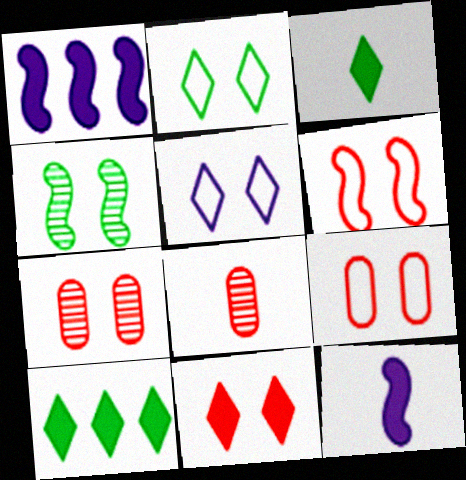[[1, 2, 8], 
[6, 7, 11]]